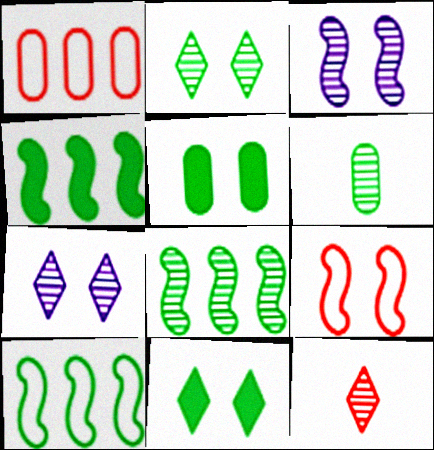[[2, 6, 8], 
[4, 8, 10], 
[5, 7, 9], 
[6, 10, 11]]